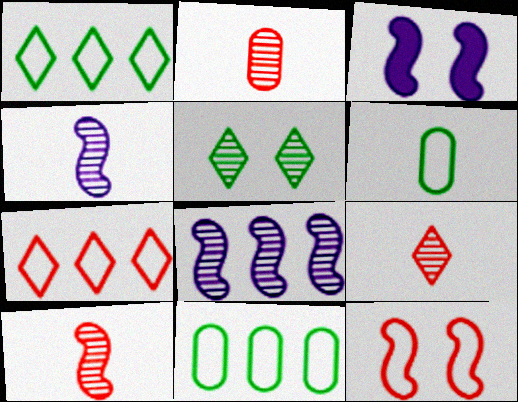[[1, 2, 3], 
[2, 5, 8], 
[2, 9, 10], 
[3, 9, 11]]